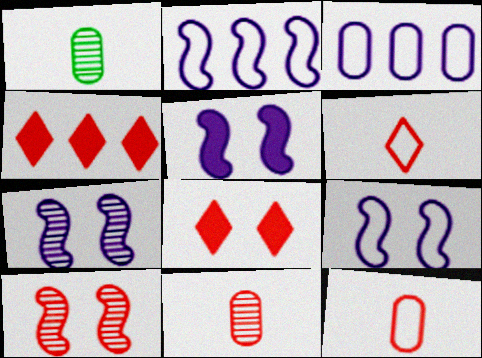[[1, 2, 8], 
[1, 4, 9], 
[4, 10, 12], 
[5, 7, 9]]